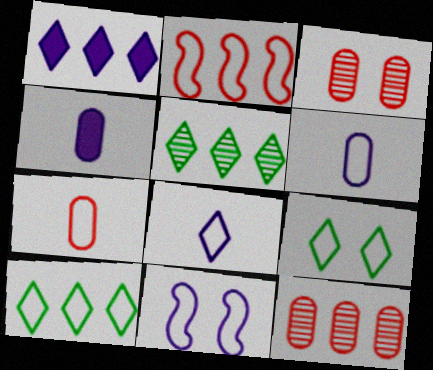[[2, 6, 9], 
[7, 10, 11]]